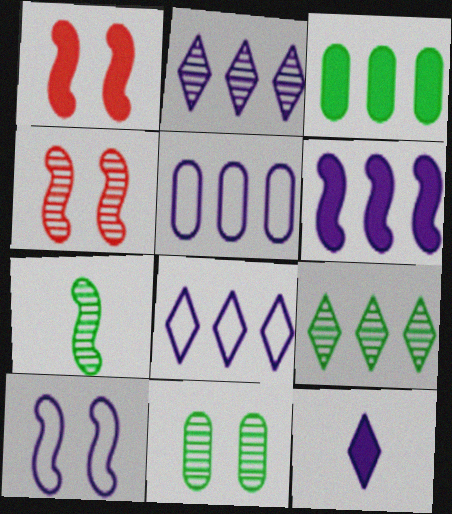[[1, 3, 12], 
[2, 5, 6], 
[7, 9, 11]]